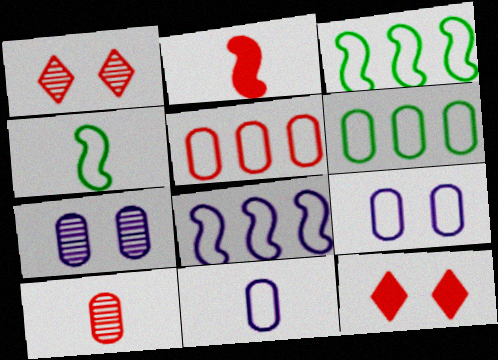[[1, 2, 5]]